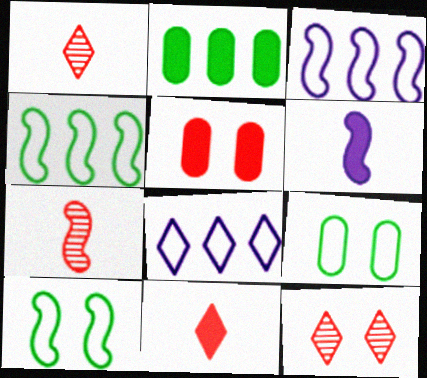[]